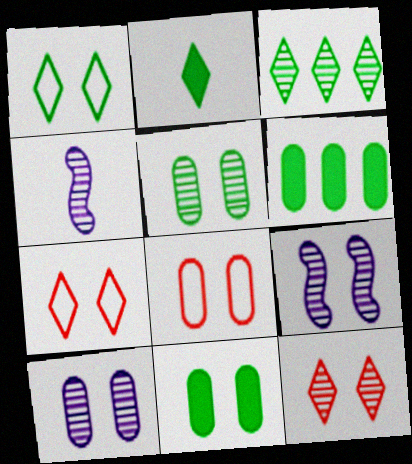[[1, 2, 3], 
[4, 6, 7], 
[5, 9, 12], 
[7, 9, 11], 
[8, 10, 11]]